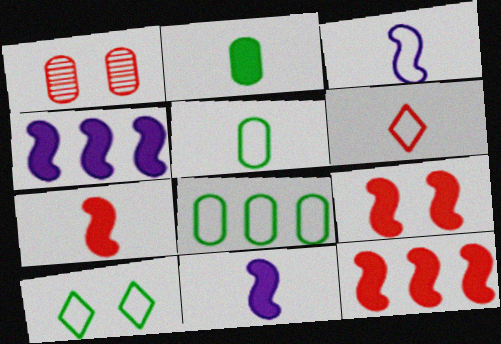[[1, 6, 12], 
[3, 5, 6], 
[7, 9, 12]]